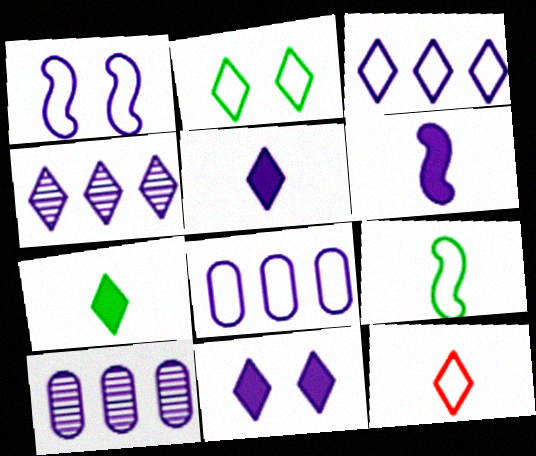[[1, 5, 10], 
[2, 3, 12]]